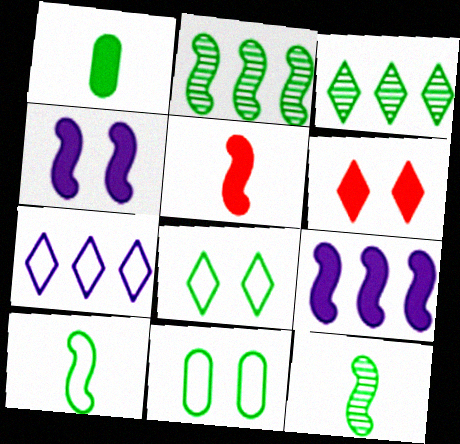[[1, 2, 8], 
[1, 6, 9]]